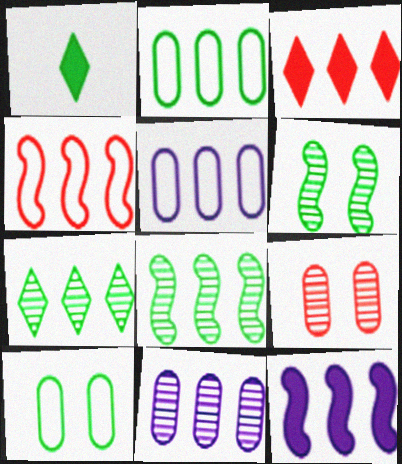[[1, 2, 6], 
[1, 8, 10], 
[3, 5, 8], 
[4, 8, 12]]